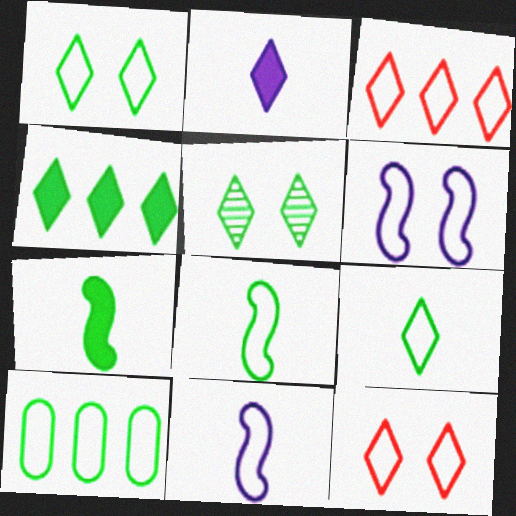[[1, 8, 10], 
[2, 3, 5], 
[4, 5, 9], 
[5, 7, 10], 
[10, 11, 12]]